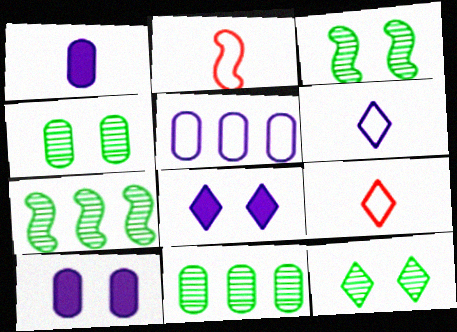[[2, 8, 11], 
[3, 4, 12], 
[7, 9, 10]]